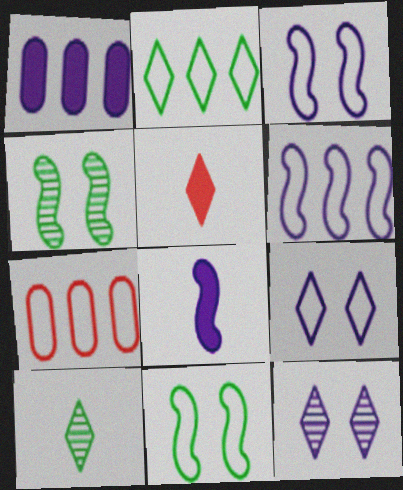[[2, 5, 12], 
[2, 6, 7]]